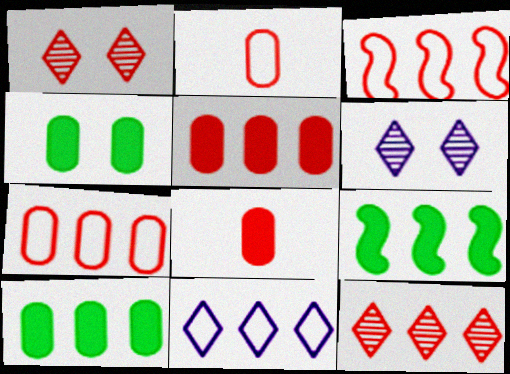[[1, 3, 8], 
[2, 6, 9], 
[3, 5, 12]]